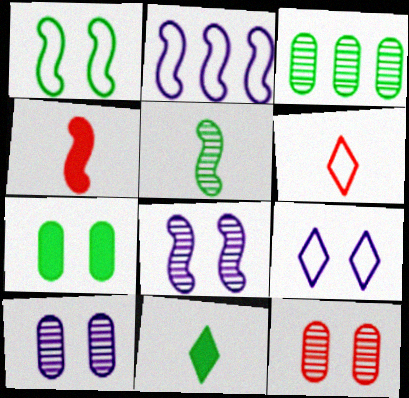[[1, 3, 11], 
[2, 11, 12], 
[3, 4, 9]]